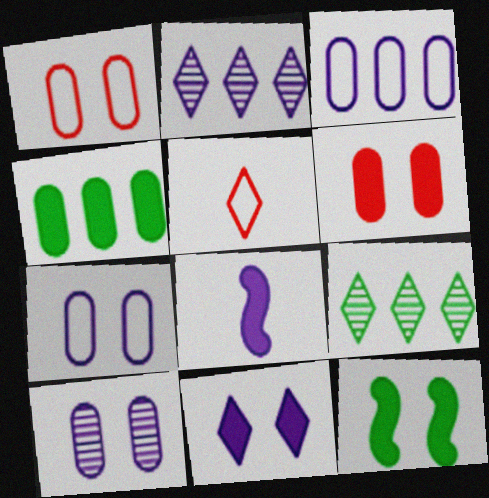[[1, 8, 9], 
[2, 7, 8], 
[5, 9, 11], 
[6, 11, 12]]